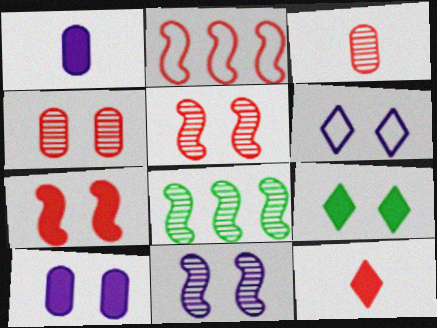[[2, 4, 12], 
[6, 10, 11], 
[7, 9, 10]]